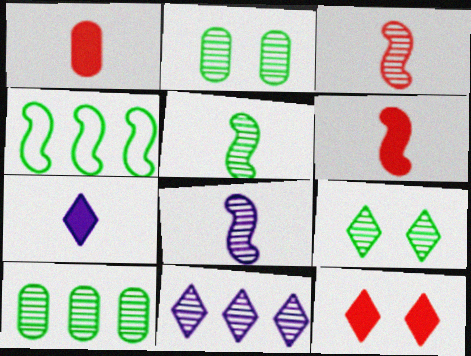[[2, 3, 11], 
[3, 5, 8], 
[5, 9, 10]]